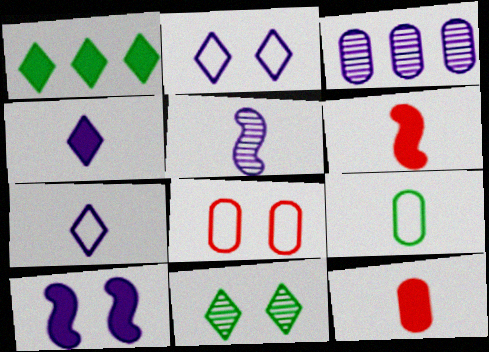[[1, 5, 8], 
[1, 10, 12], 
[3, 7, 10], 
[8, 10, 11]]